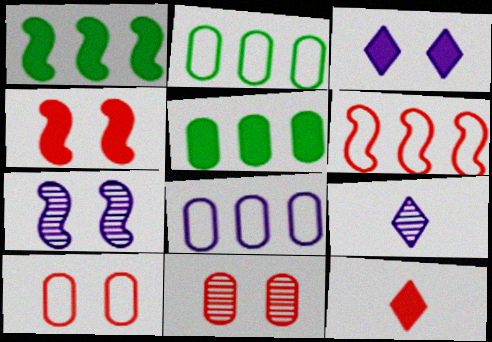[[1, 9, 10], 
[2, 4, 9], 
[2, 7, 12], 
[6, 11, 12]]